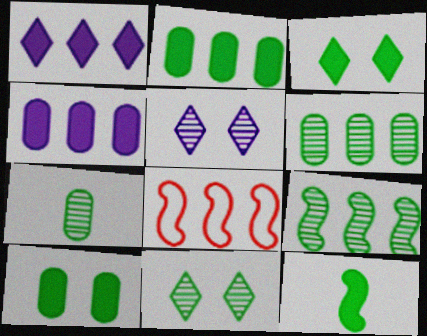[[1, 6, 8], 
[2, 3, 12], 
[7, 9, 11]]